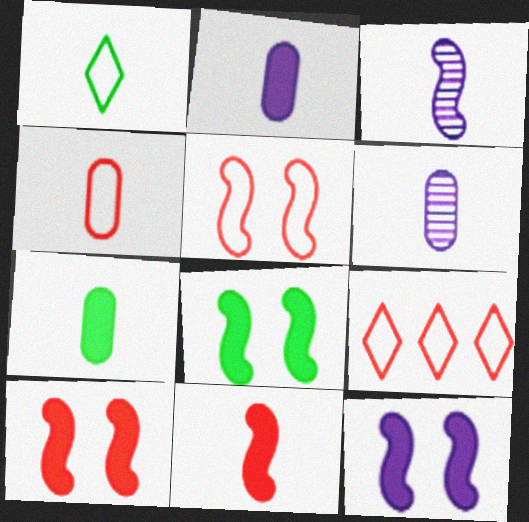[[1, 6, 11], 
[4, 5, 9], 
[4, 6, 7], 
[6, 8, 9], 
[8, 10, 12]]